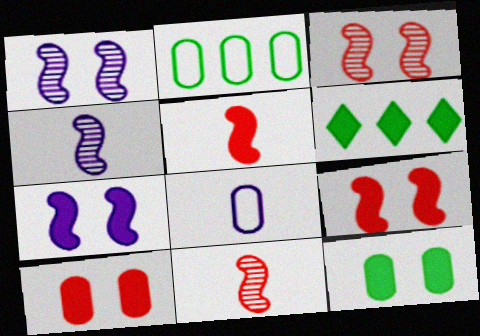[[3, 6, 8]]